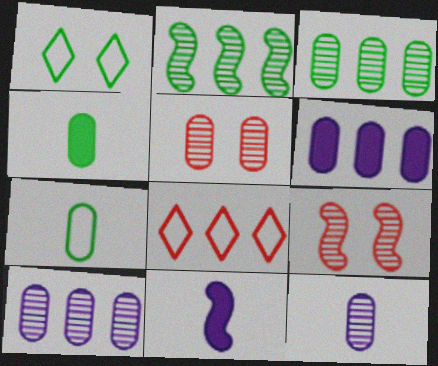[[1, 2, 4], 
[2, 6, 8], 
[3, 5, 12], 
[5, 6, 7]]